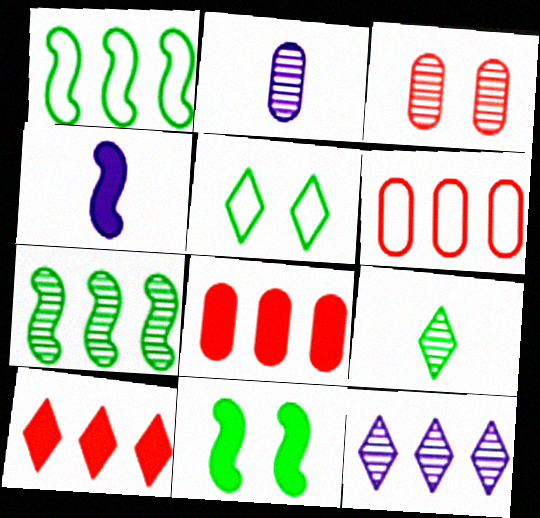[[1, 8, 12]]